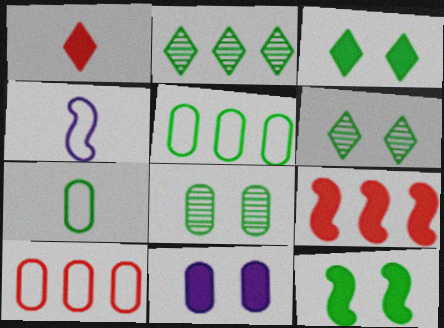[[2, 7, 12]]